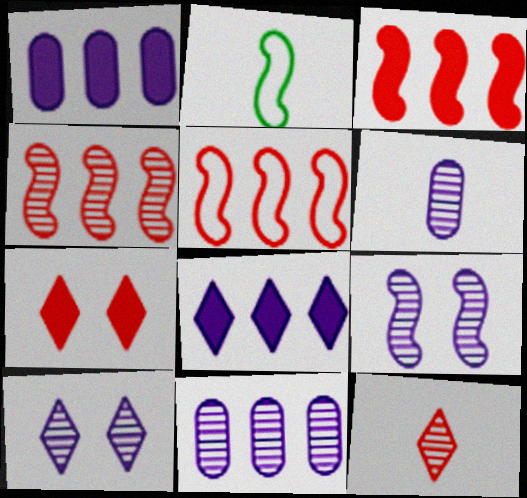[[2, 3, 9], 
[2, 7, 11], 
[3, 4, 5]]